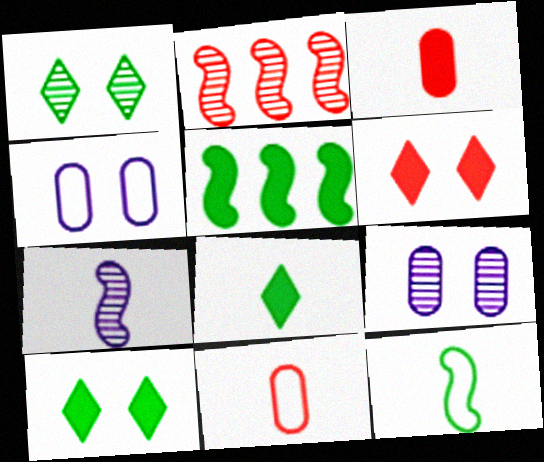[[2, 4, 8], 
[2, 6, 11], 
[7, 8, 11]]